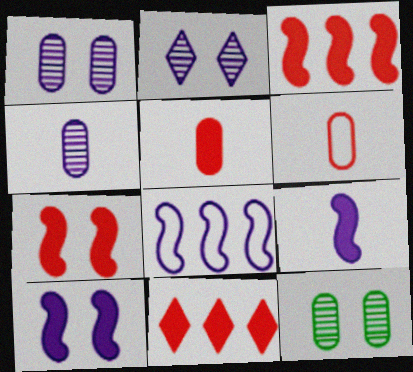[[5, 7, 11]]